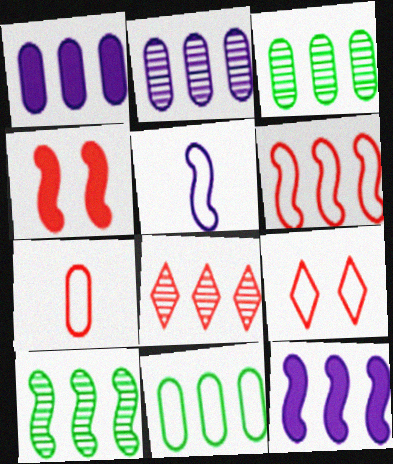[[2, 8, 10], 
[4, 5, 10], 
[4, 7, 8], 
[5, 9, 11], 
[6, 7, 9], 
[6, 10, 12], 
[8, 11, 12]]